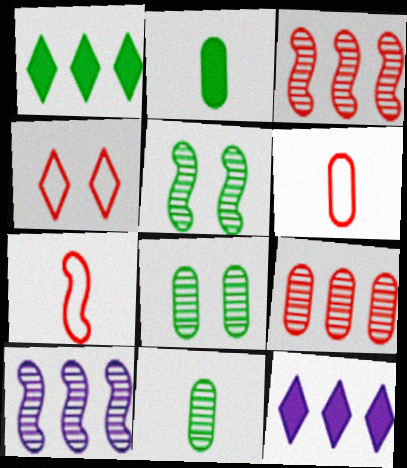[[2, 4, 10], 
[5, 6, 12], 
[7, 8, 12]]